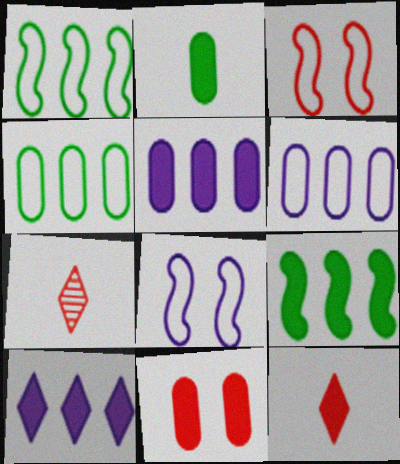[[2, 5, 11]]